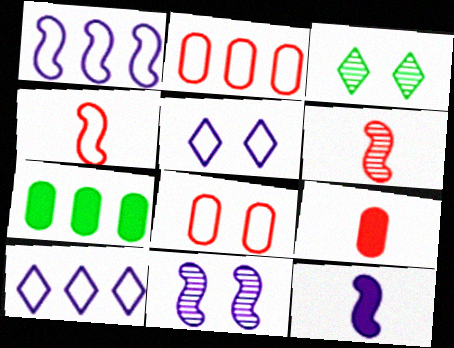[[1, 3, 9], 
[1, 11, 12], 
[2, 3, 12], 
[5, 6, 7]]